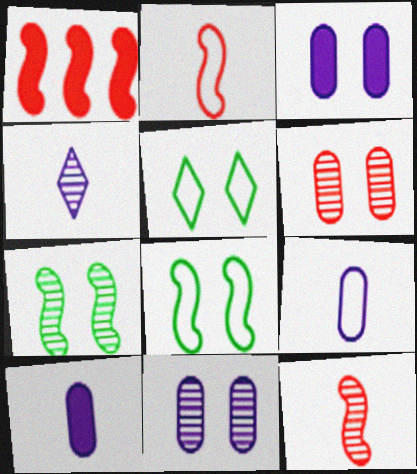[]